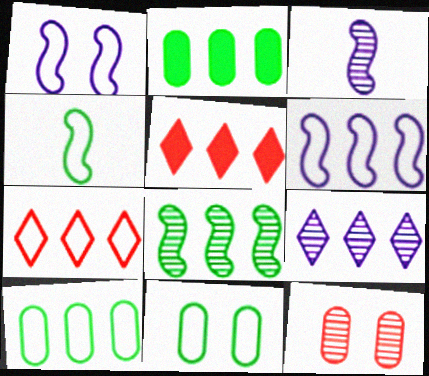[[3, 5, 11], 
[6, 7, 10]]